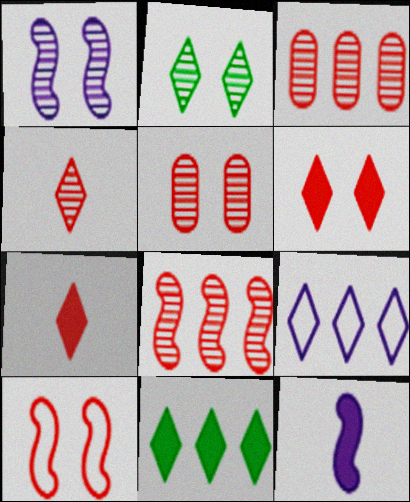[[1, 2, 5], 
[2, 7, 9], 
[3, 7, 10], 
[4, 5, 8], 
[5, 6, 10]]